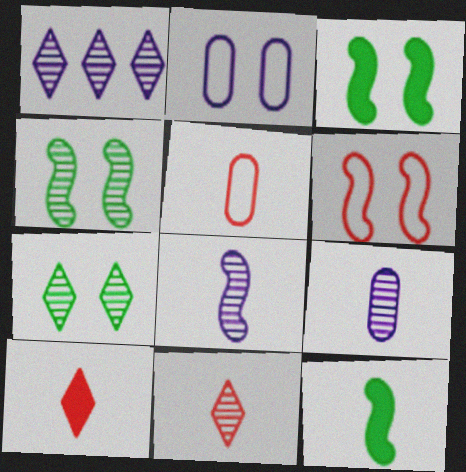[[1, 3, 5], 
[1, 7, 11]]